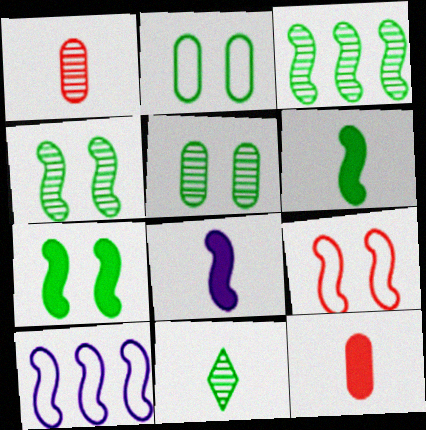[[3, 5, 11], 
[3, 8, 9]]